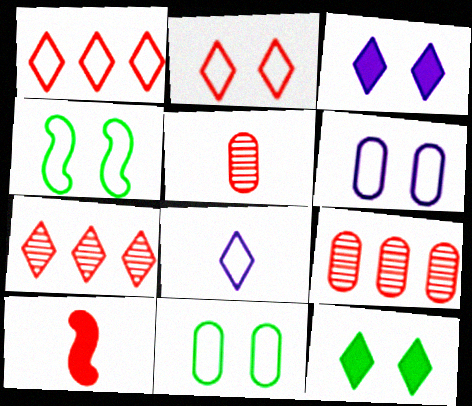[[2, 4, 6], 
[2, 9, 10], 
[7, 8, 12]]